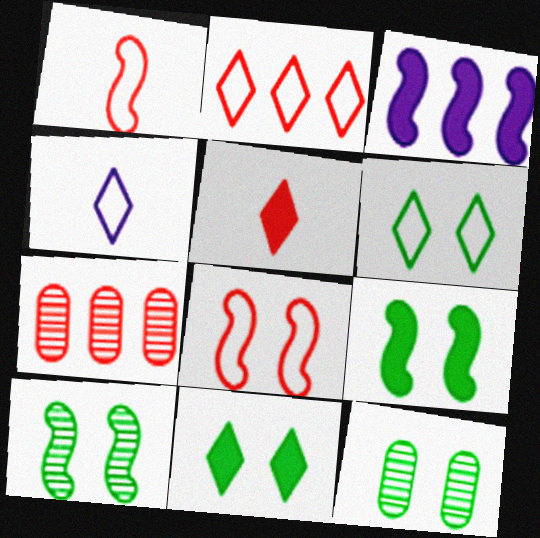[[1, 3, 10], 
[2, 4, 6], 
[4, 7, 9], 
[5, 7, 8], 
[6, 9, 12]]